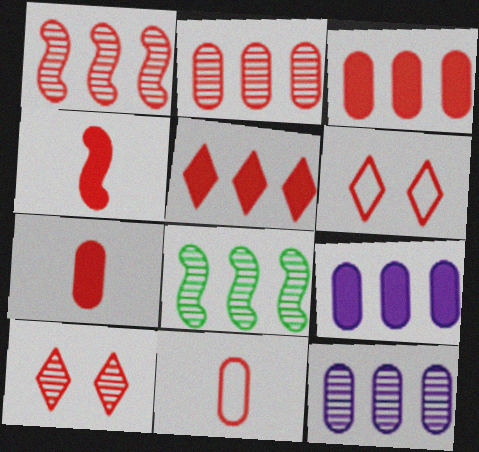[[1, 6, 7], 
[2, 4, 6]]